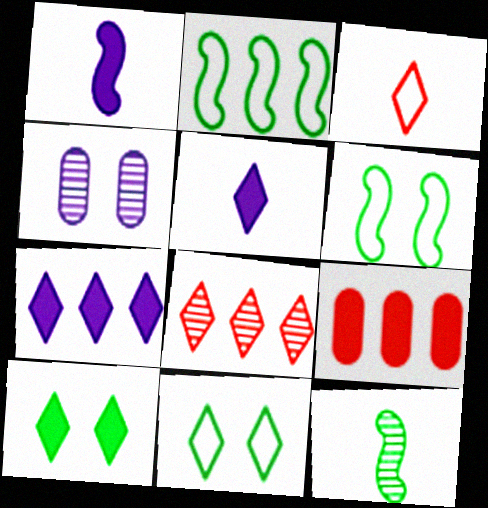[[1, 9, 10], 
[4, 8, 12], 
[5, 8, 11]]